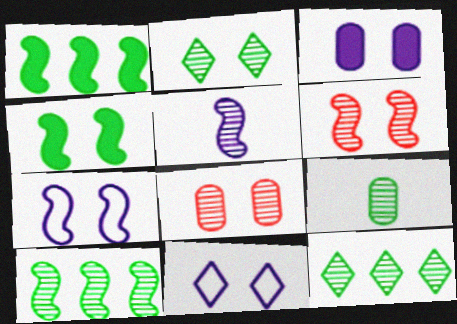[[2, 9, 10], 
[4, 6, 7], 
[4, 8, 11], 
[5, 6, 10], 
[5, 8, 12]]